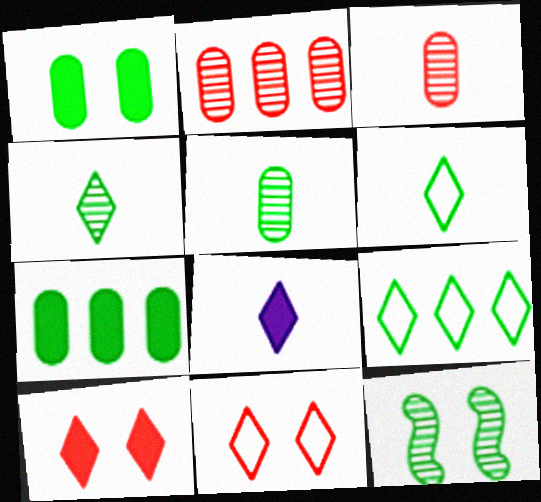[[6, 7, 12]]